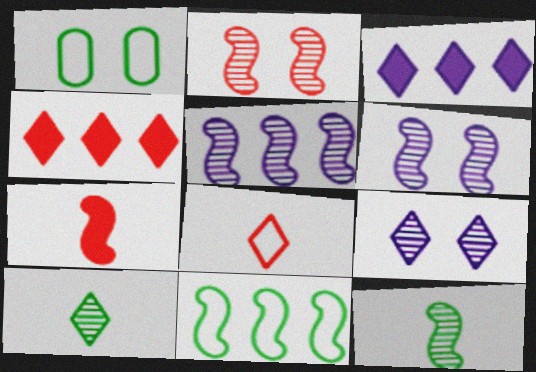[[2, 5, 12], 
[6, 7, 11]]